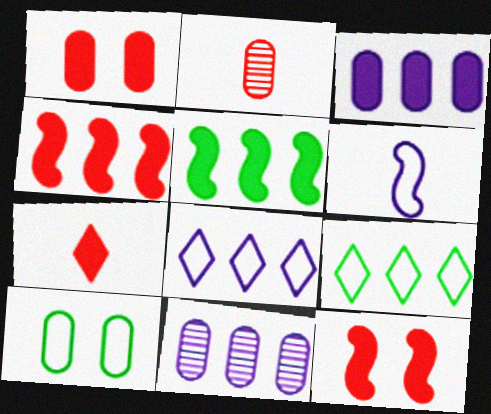[[1, 4, 7], 
[2, 3, 10], 
[4, 9, 11]]